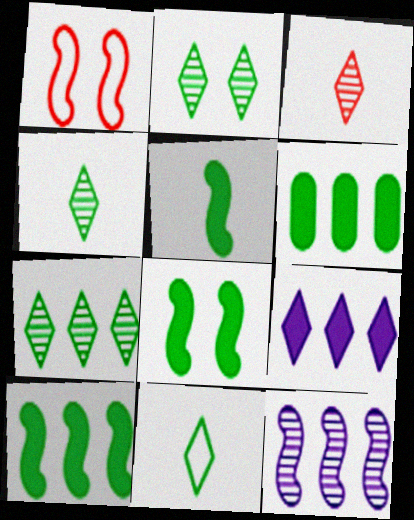[[1, 5, 12], 
[2, 4, 7], 
[5, 8, 10]]